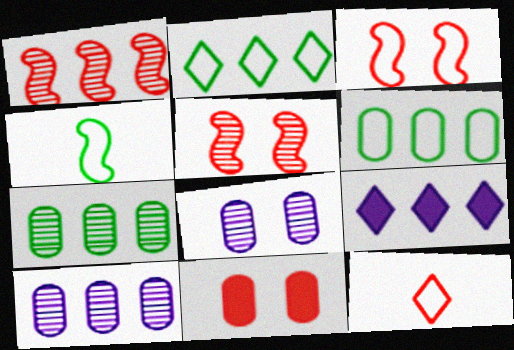[[1, 6, 9], 
[1, 11, 12]]